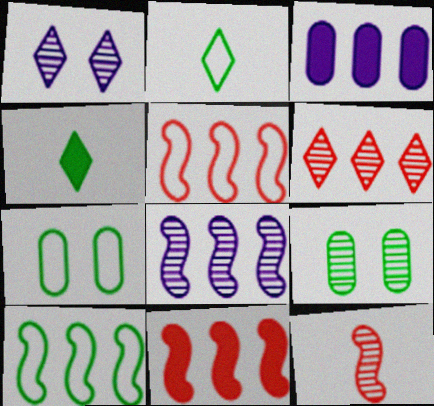[[2, 7, 10], 
[3, 6, 10], 
[4, 9, 10], 
[8, 10, 11]]